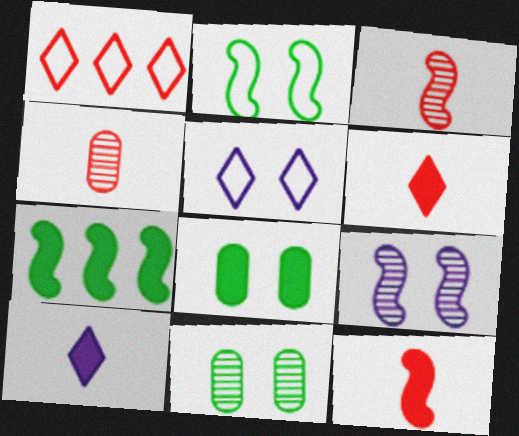[[4, 5, 7]]